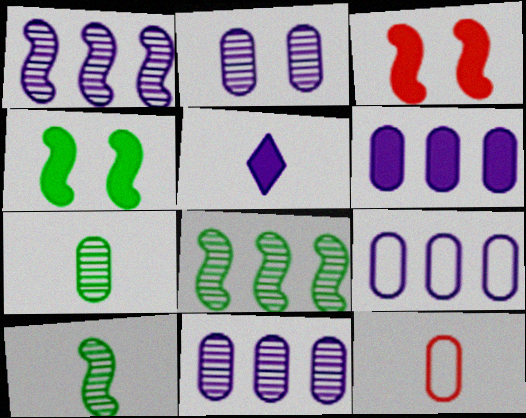[[5, 10, 12], 
[6, 9, 11]]